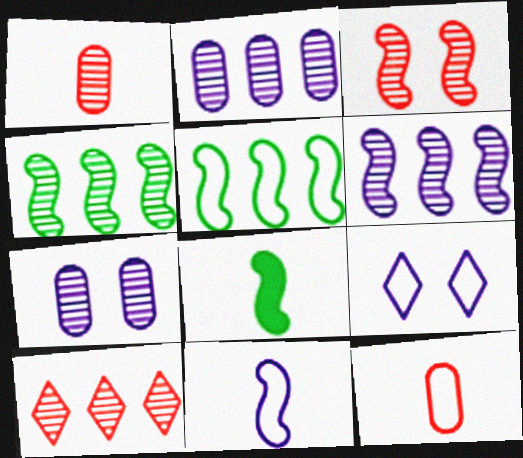[[1, 3, 10], 
[2, 4, 10], 
[5, 9, 12]]